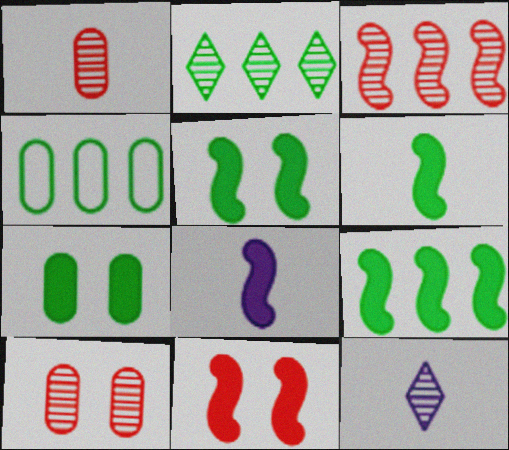[[2, 4, 9], 
[4, 11, 12], 
[5, 6, 9], 
[8, 9, 11]]